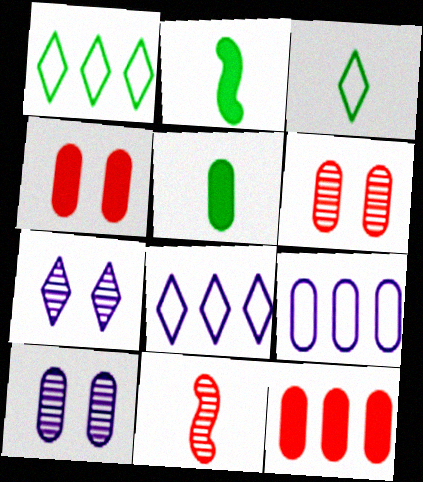[[2, 6, 8], 
[5, 6, 9]]